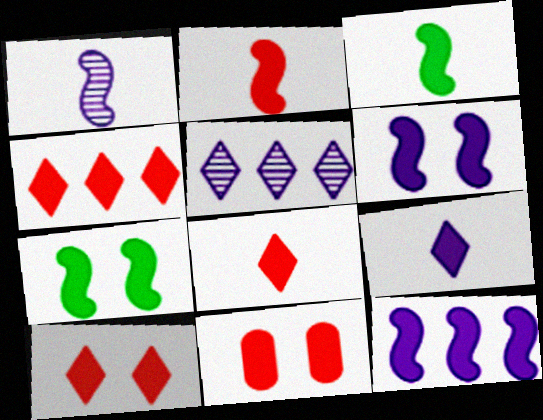[[2, 4, 11], 
[2, 7, 12], 
[4, 8, 10]]